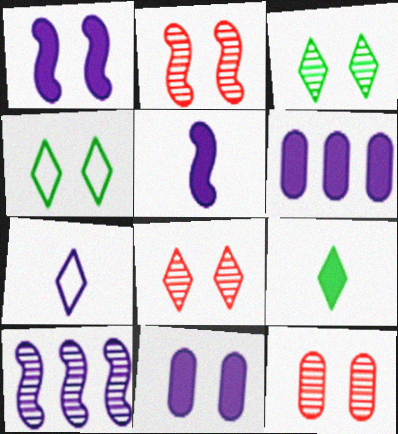[[1, 4, 12], 
[2, 4, 11], 
[2, 8, 12], 
[7, 10, 11]]